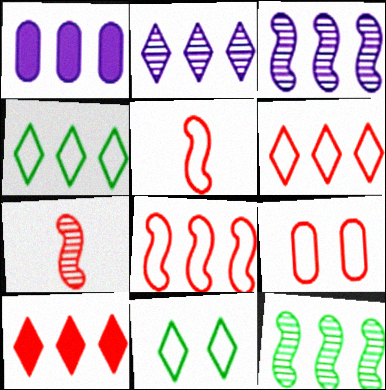[[1, 6, 12], 
[1, 7, 11], 
[2, 4, 10], 
[5, 6, 9], 
[7, 9, 10]]